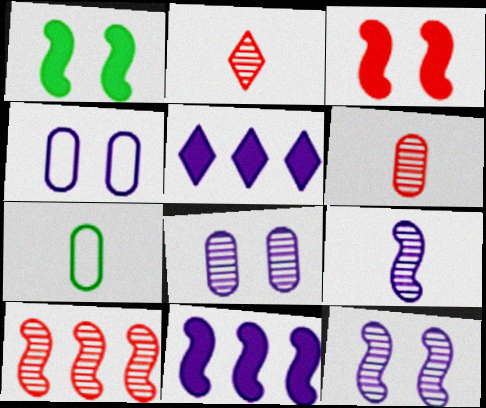[[4, 5, 9]]